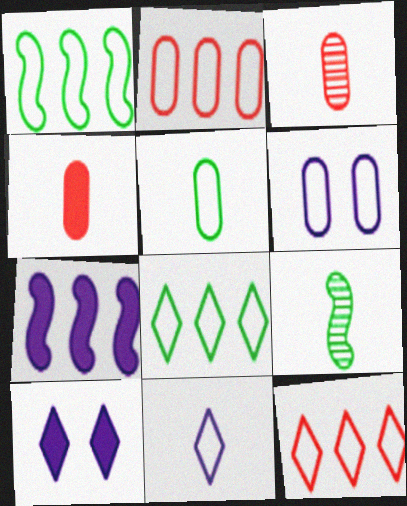[[1, 3, 10], 
[2, 5, 6], 
[2, 9, 10], 
[4, 9, 11]]